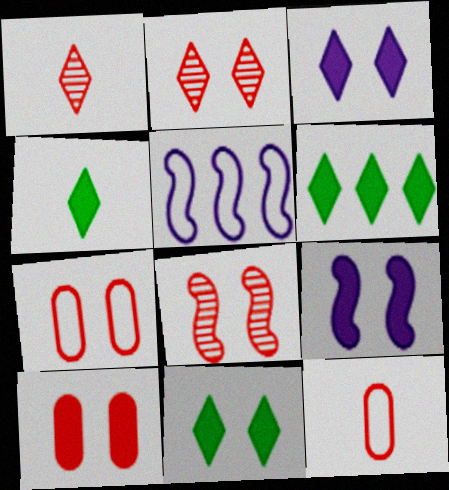[[4, 6, 11], 
[9, 10, 11]]